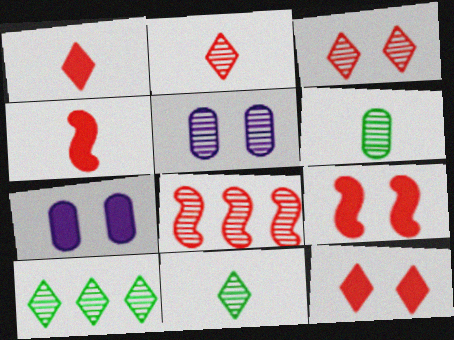[[5, 8, 11]]